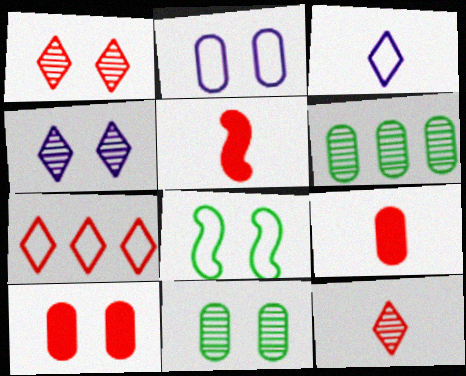[[2, 6, 9], 
[2, 10, 11], 
[4, 8, 10]]